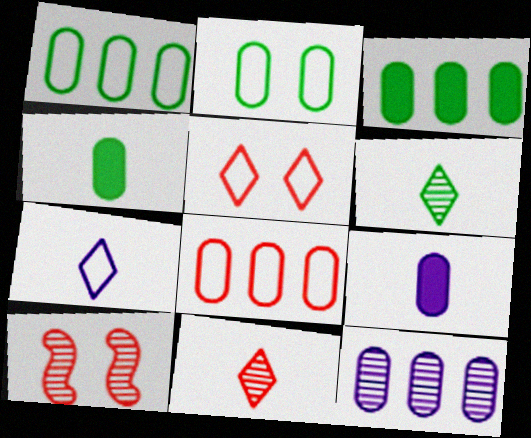[[3, 7, 10], 
[3, 8, 12], 
[6, 10, 12]]